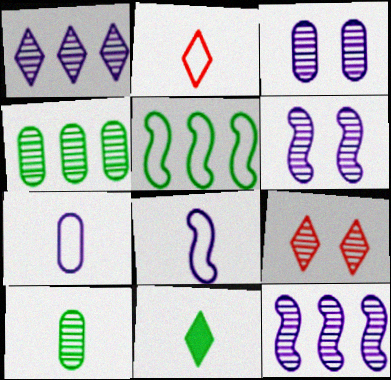[[9, 10, 12]]